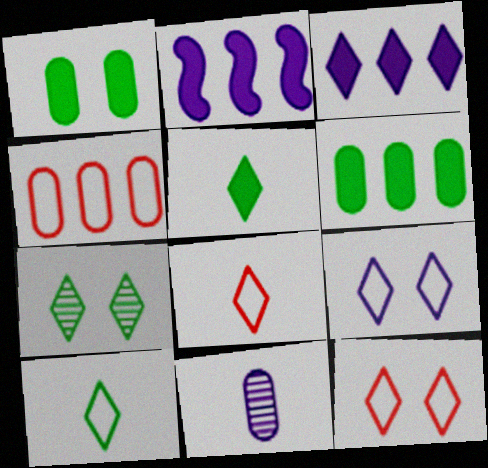[[1, 4, 11], 
[2, 9, 11], 
[3, 7, 8]]